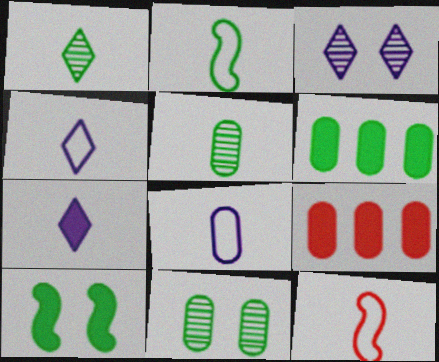[[2, 3, 9], 
[3, 6, 12], 
[5, 7, 12], 
[7, 9, 10], 
[8, 9, 11]]